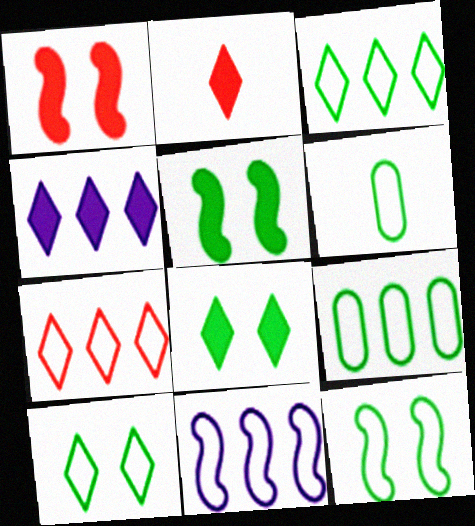[[2, 4, 8], 
[3, 6, 12], 
[7, 9, 11]]